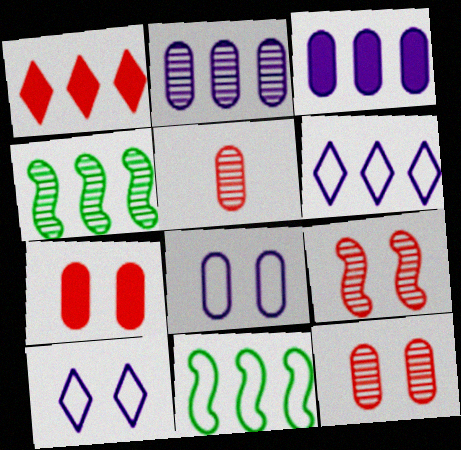[[1, 2, 11]]